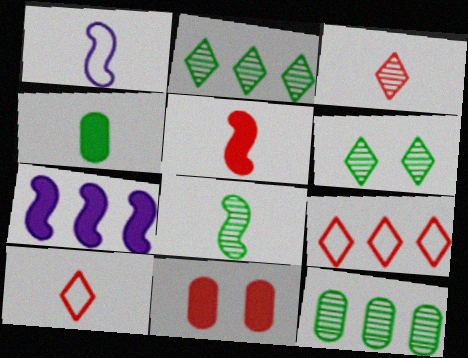[[1, 2, 11], 
[1, 3, 4], 
[1, 5, 8], 
[6, 8, 12], 
[7, 9, 12]]